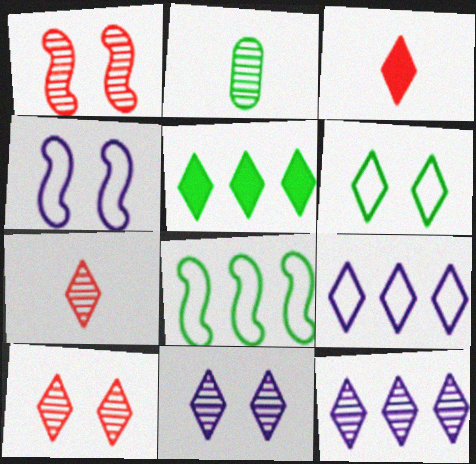[[1, 2, 12], 
[3, 6, 12]]